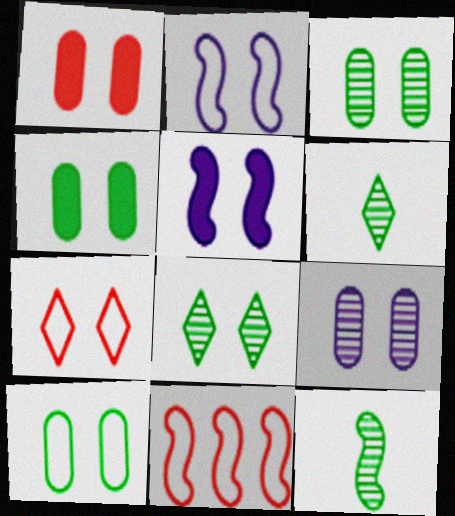[[1, 2, 8], 
[1, 9, 10], 
[2, 7, 10], 
[3, 4, 10], 
[3, 5, 7], 
[5, 11, 12]]